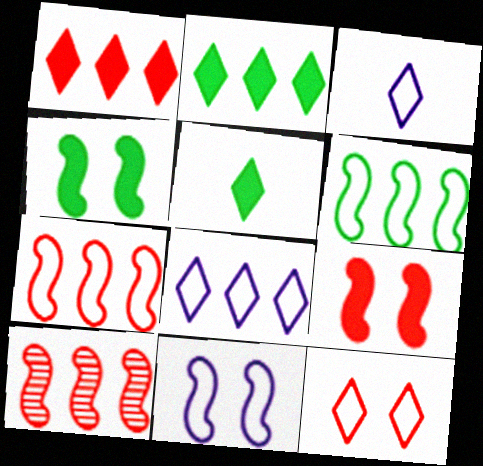[]